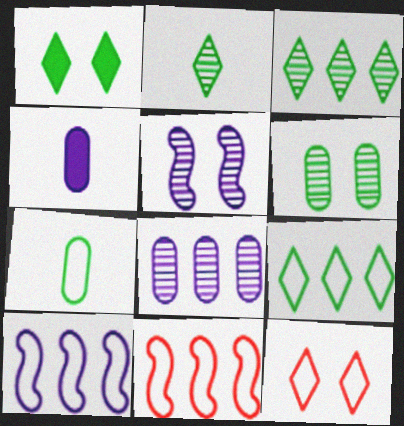[[1, 2, 9], 
[7, 10, 12]]